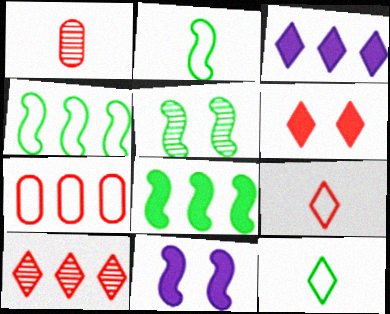[[2, 5, 8], 
[6, 9, 10]]